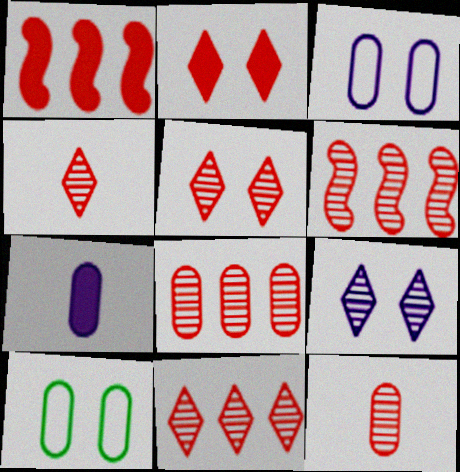[[4, 5, 11], 
[5, 6, 12], 
[6, 8, 11], 
[7, 8, 10]]